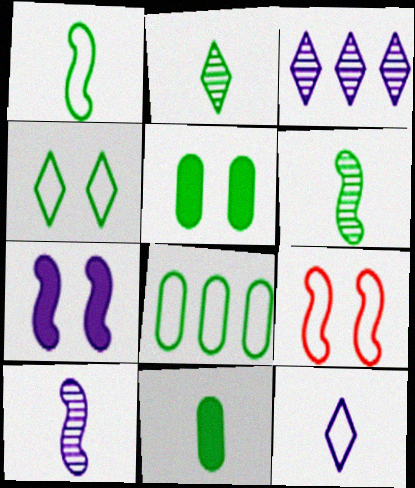[[1, 2, 11], 
[1, 4, 8], 
[3, 9, 11], 
[8, 9, 12]]